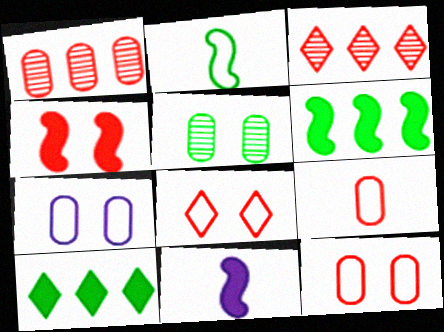[[2, 5, 10], 
[3, 4, 9], 
[4, 6, 11]]